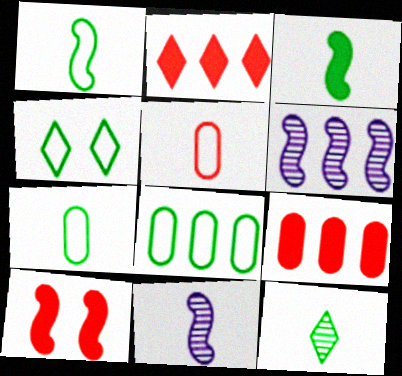[[1, 4, 8], 
[1, 6, 10], 
[2, 6, 8], 
[3, 7, 12], 
[4, 9, 11]]